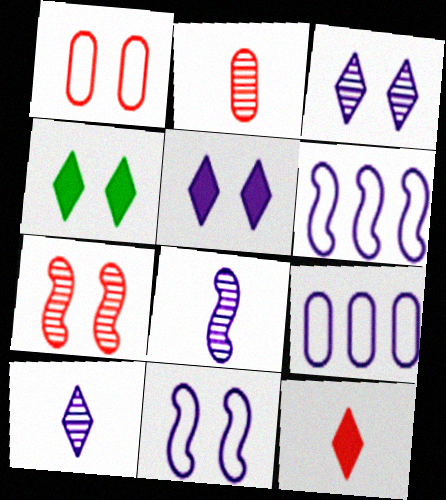[[2, 4, 6], 
[5, 8, 9]]